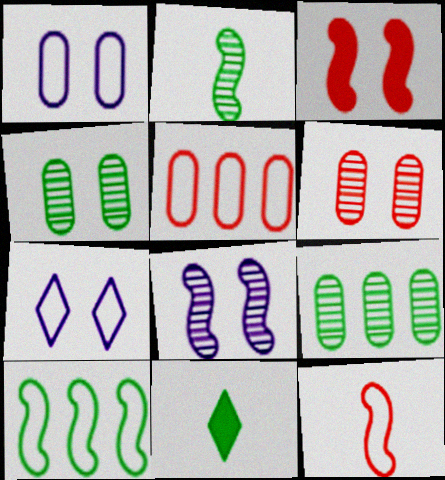[[3, 4, 7], 
[4, 10, 11], 
[5, 8, 11]]